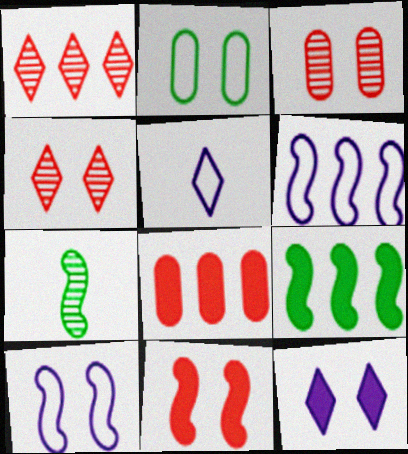[[3, 5, 9], 
[6, 7, 11]]